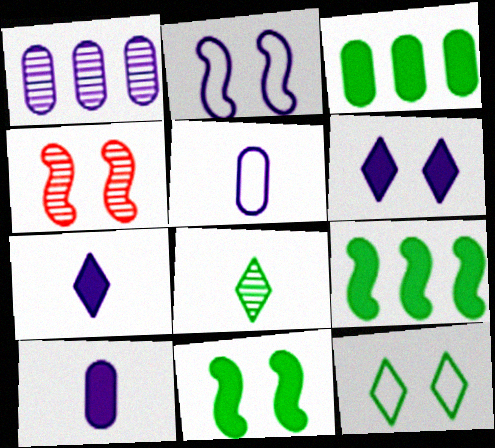[[1, 2, 7], 
[1, 4, 8], 
[2, 4, 11]]